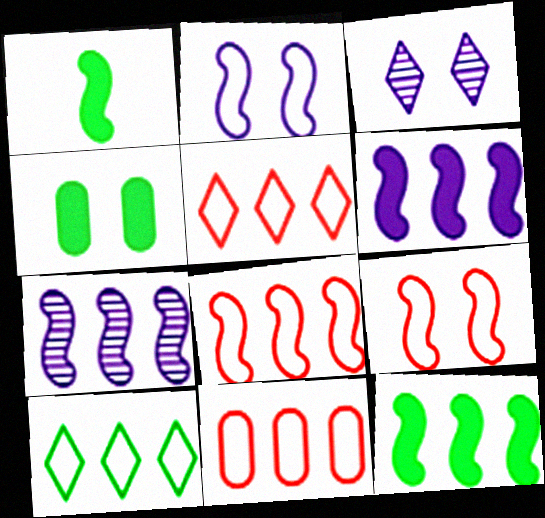[[1, 3, 11], 
[1, 7, 9], 
[3, 4, 9], 
[5, 8, 11], 
[7, 8, 12]]